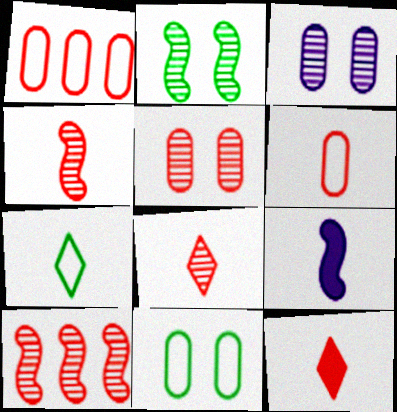[[4, 6, 12], 
[5, 8, 10]]